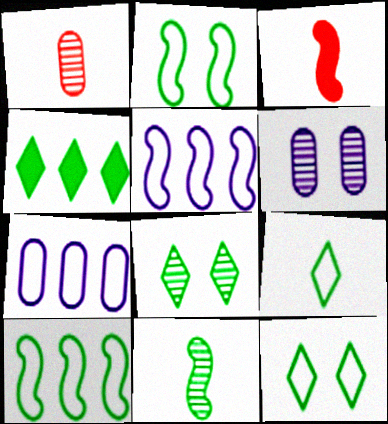[[3, 7, 8], 
[4, 8, 9]]